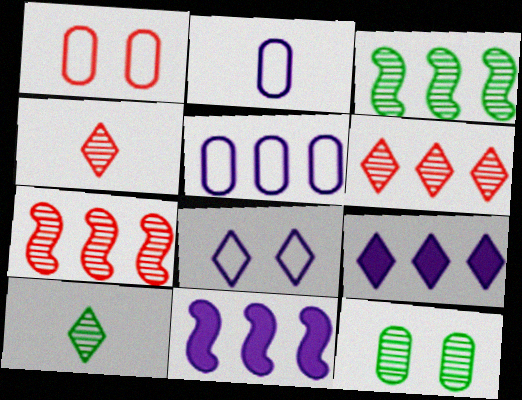[[1, 10, 11], 
[3, 10, 12]]